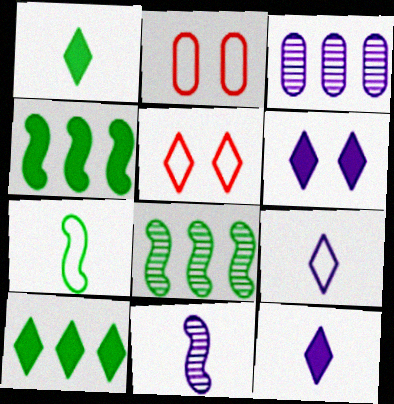[[2, 8, 12], 
[2, 10, 11]]